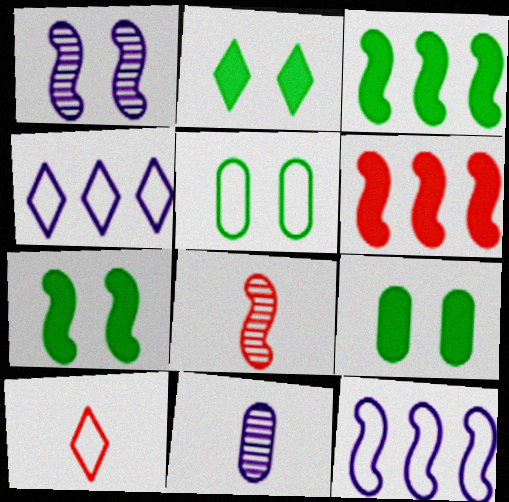[[2, 7, 9], 
[4, 8, 9], 
[5, 10, 12], 
[7, 8, 12]]